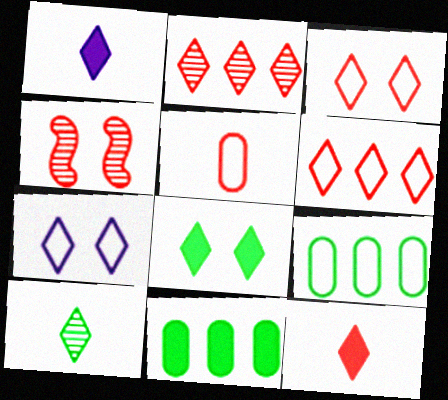[[1, 4, 9], 
[2, 3, 12]]